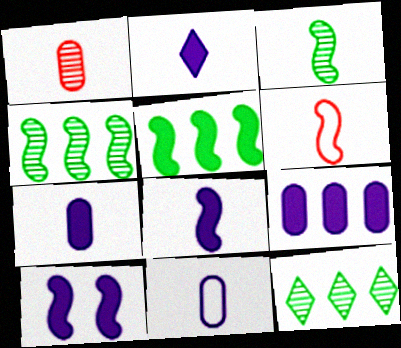[[2, 7, 8], 
[2, 9, 10], 
[3, 6, 8], 
[4, 6, 10]]